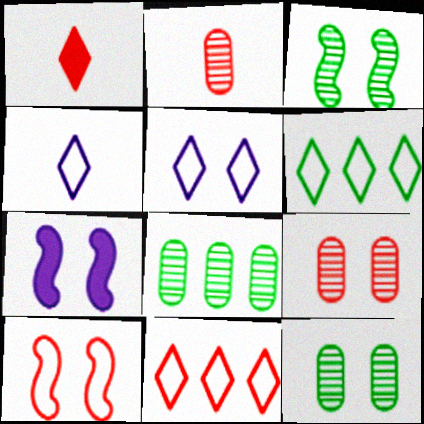[[2, 6, 7], 
[3, 7, 10]]